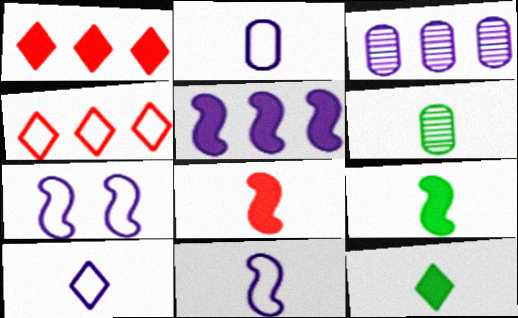[[1, 6, 7], 
[2, 10, 11], 
[6, 8, 10]]